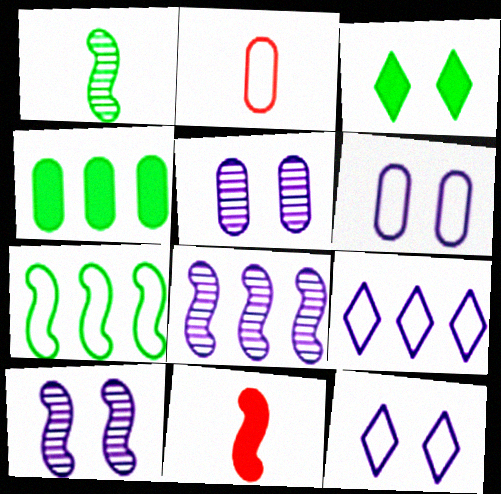[[2, 3, 8], 
[2, 4, 5], 
[2, 7, 12], 
[7, 10, 11]]